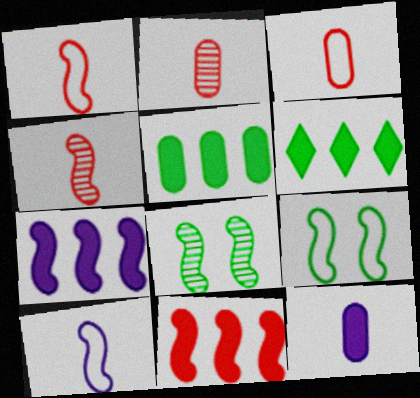[[1, 7, 8], 
[4, 7, 9], 
[8, 10, 11]]